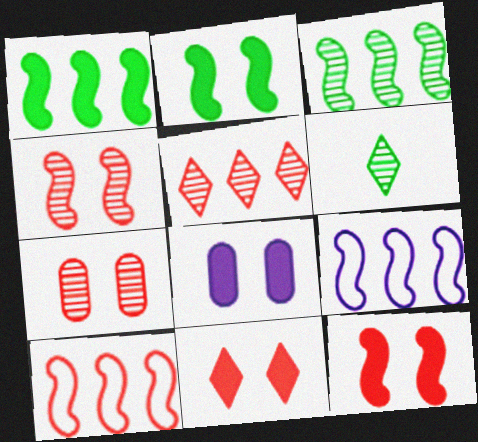[[2, 8, 11], 
[6, 8, 10]]